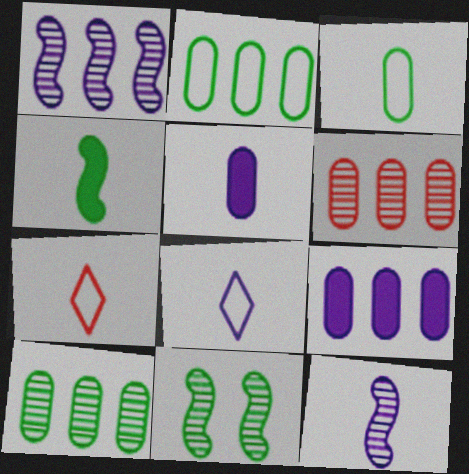[[2, 6, 9], 
[5, 8, 12], 
[7, 9, 11]]